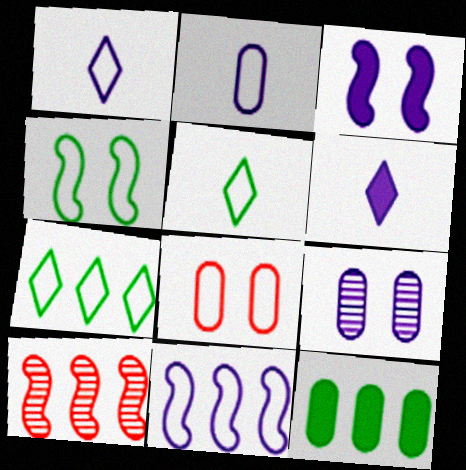[[5, 8, 11], 
[6, 9, 11]]